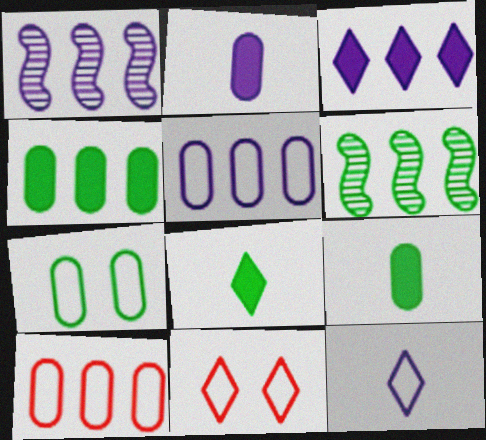[[1, 3, 5], 
[1, 9, 11], 
[2, 6, 11], 
[3, 6, 10], 
[6, 7, 8]]